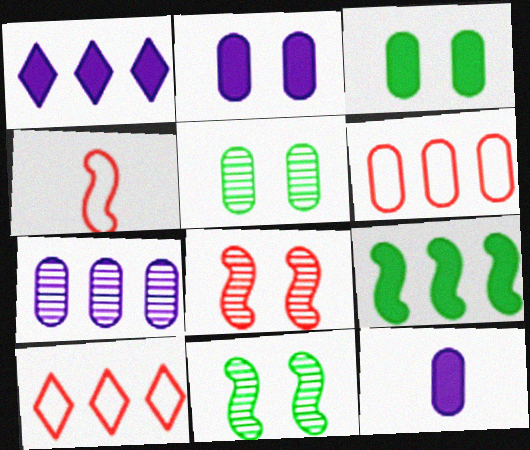[[1, 4, 5], 
[5, 6, 12], 
[7, 9, 10], 
[10, 11, 12]]